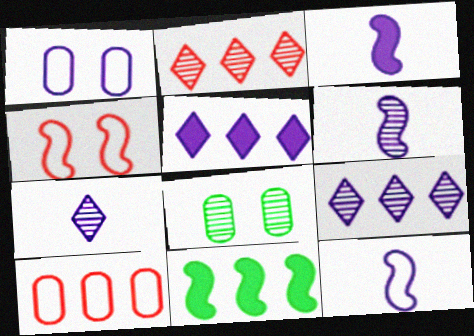[[1, 3, 9], 
[1, 5, 6], 
[2, 6, 8], 
[3, 6, 12], 
[4, 6, 11], 
[9, 10, 11]]